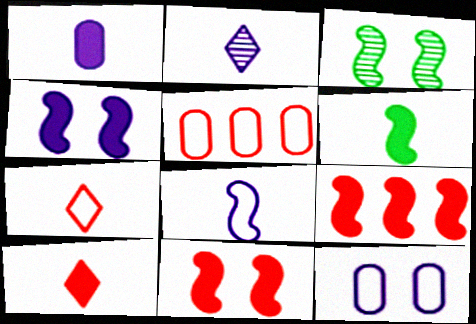[[1, 2, 8], 
[1, 6, 10], 
[3, 8, 9], 
[4, 6, 9]]